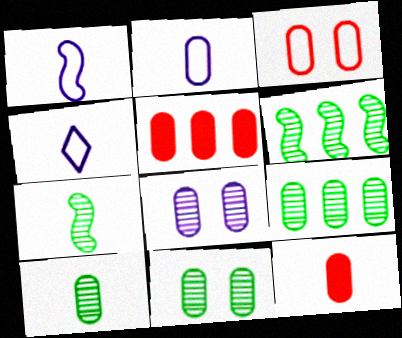[[1, 2, 4], 
[2, 5, 11], 
[2, 10, 12], 
[4, 7, 12], 
[9, 10, 11]]